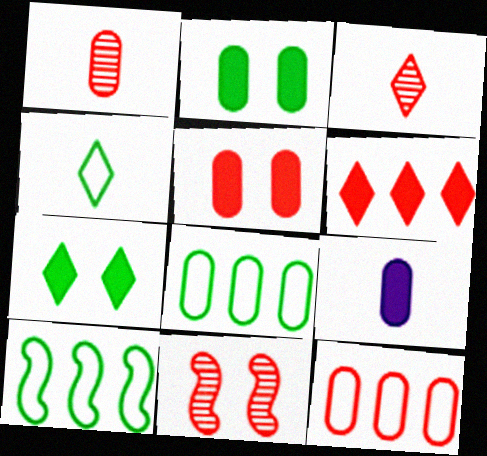[[1, 5, 12]]